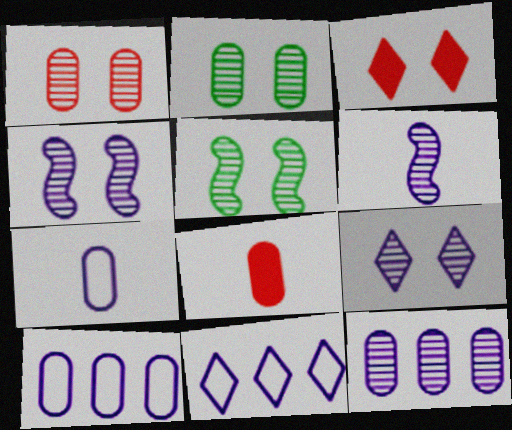[[1, 5, 9], 
[2, 8, 10], 
[5, 8, 11], 
[6, 9, 12]]